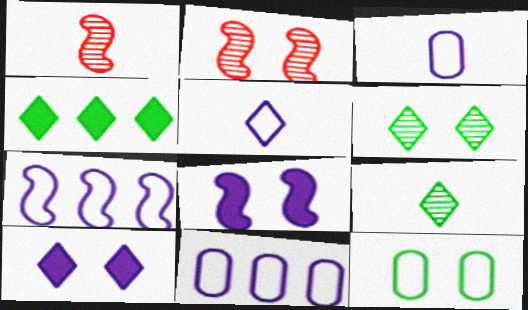[[2, 3, 4], 
[2, 10, 12]]